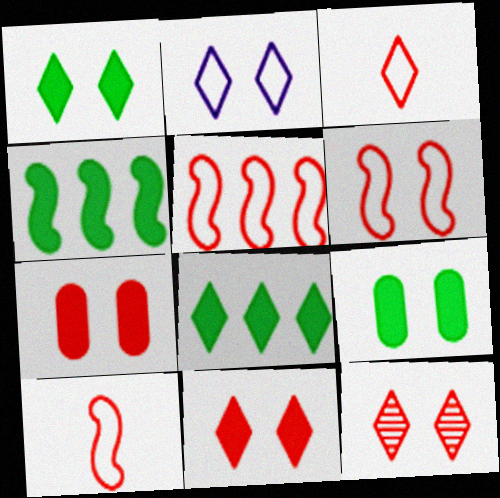[[1, 2, 12], 
[5, 6, 10], 
[6, 7, 12]]